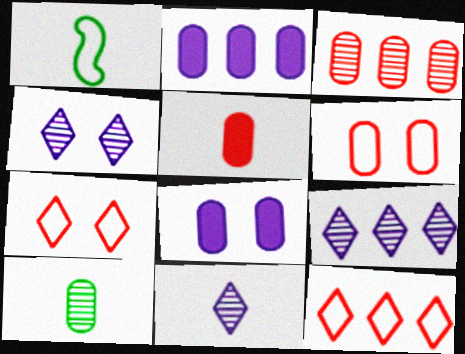[[1, 5, 11], 
[2, 6, 10], 
[3, 5, 6], 
[4, 9, 11]]